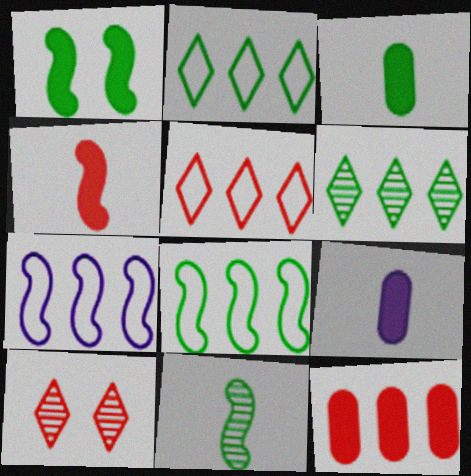[[1, 8, 11], 
[3, 7, 10], 
[6, 7, 12], 
[8, 9, 10]]